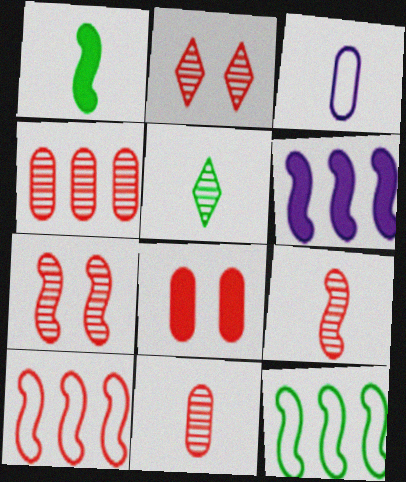[[2, 4, 9]]